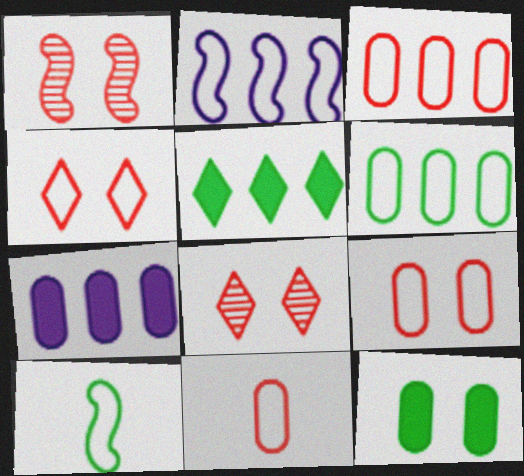[[3, 9, 11], 
[7, 8, 10]]